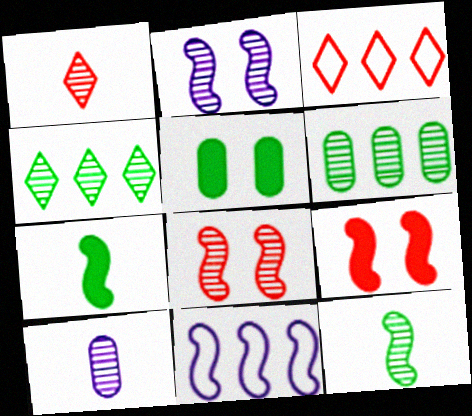[[1, 2, 6], 
[1, 5, 11], 
[1, 10, 12], 
[4, 8, 10], 
[7, 8, 11], 
[9, 11, 12]]